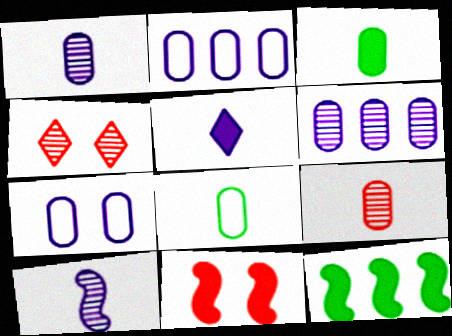[]